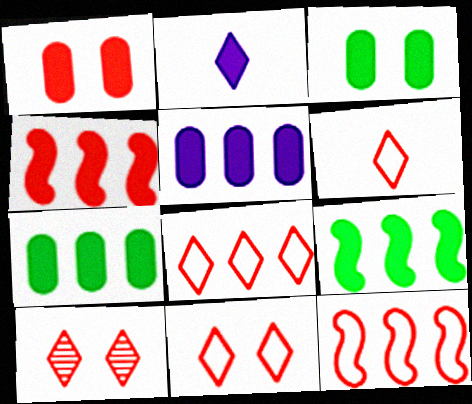[[1, 2, 9], 
[2, 3, 4], 
[6, 8, 11]]